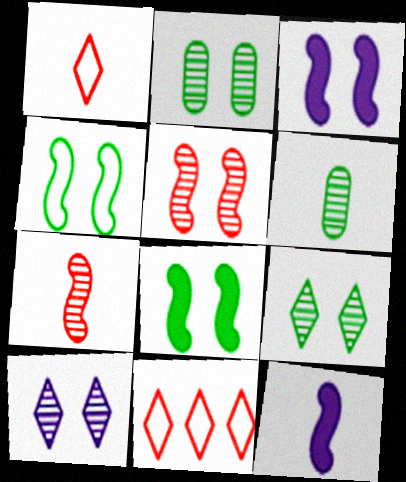[[1, 6, 12], 
[2, 5, 10], 
[2, 11, 12], 
[3, 4, 5], 
[3, 6, 11]]